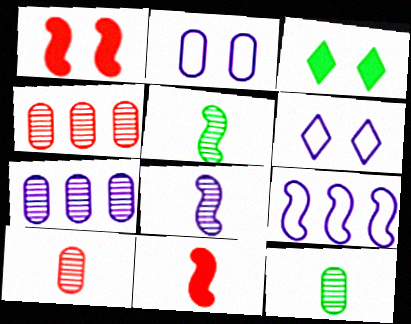[[1, 5, 9], 
[3, 9, 10]]